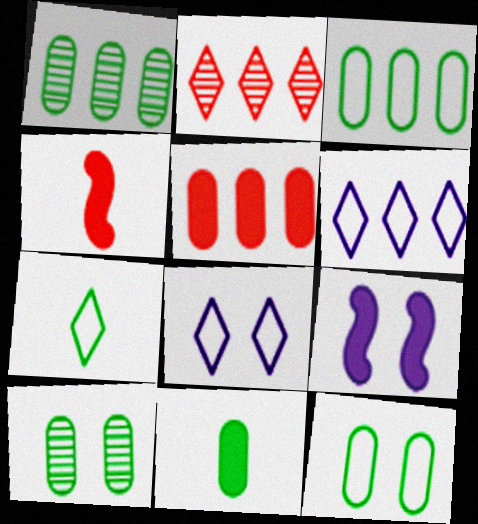[[1, 4, 8], 
[1, 11, 12], 
[3, 10, 11], 
[4, 6, 10]]